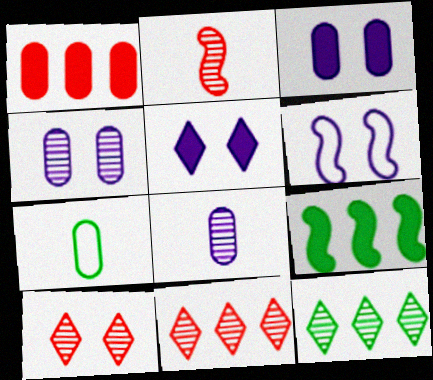[[1, 4, 7], 
[2, 4, 12], 
[2, 6, 9], 
[4, 5, 6]]